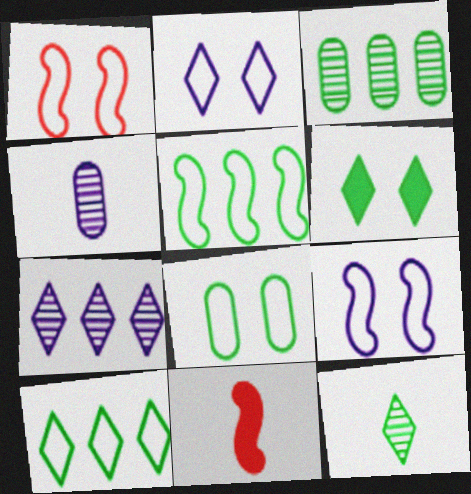[[1, 2, 8], 
[2, 3, 11], 
[6, 10, 12], 
[7, 8, 11]]